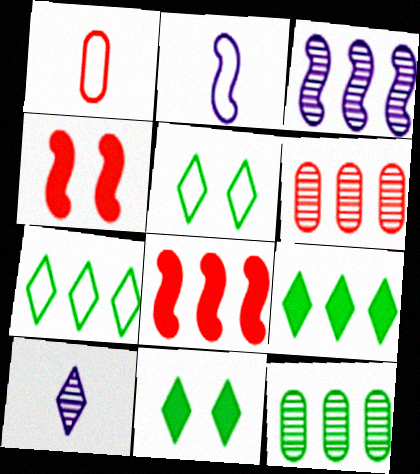[[1, 3, 11], 
[2, 6, 11]]